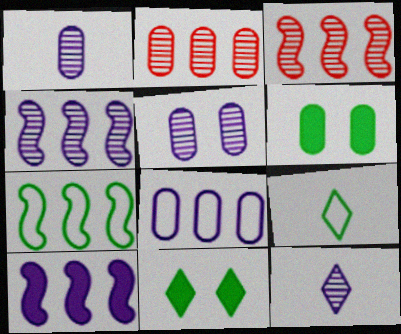[[3, 7, 10], 
[4, 5, 12]]